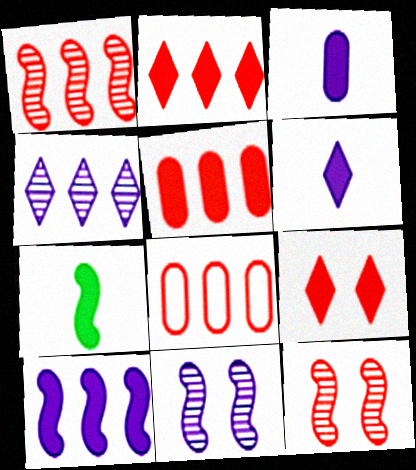[[1, 2, 8]]